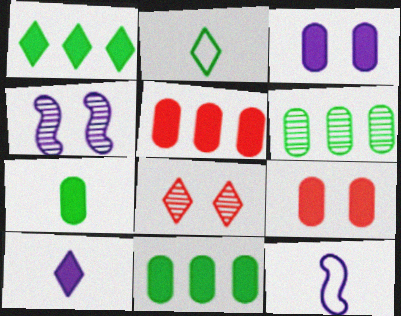[[2, 4, 5], 
[3, 5, 7], 
[8, 11, 12]]